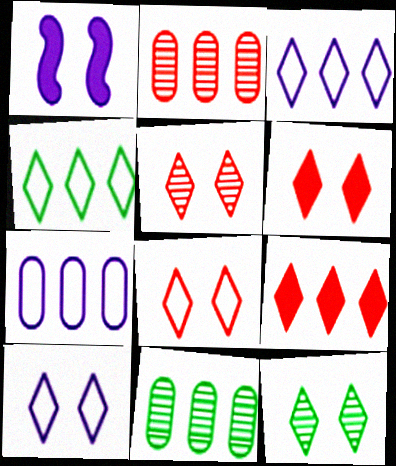[[5, 6, 8], 
[6, 10, 12]]